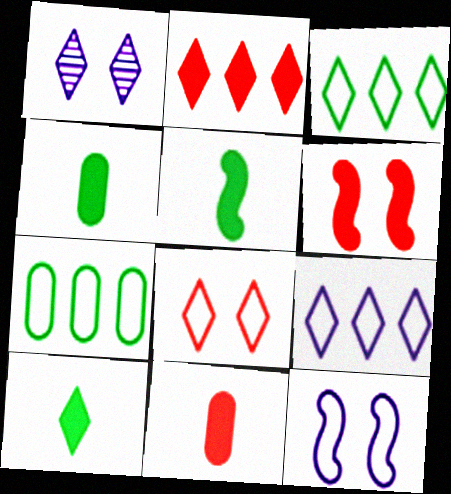[[2, 6, 11], 
[4, 5, 10]]